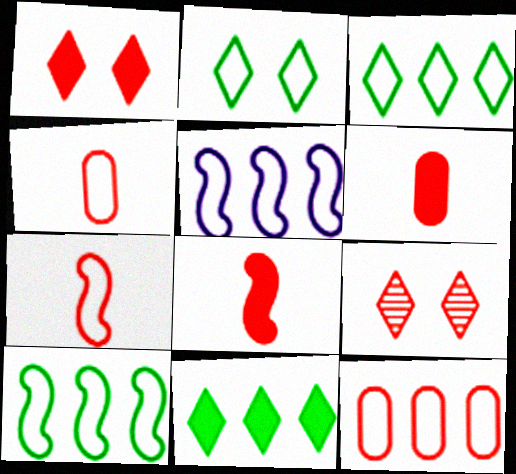[[2, 4, 5], 
[3, 5, 12], 
[8, 9, 12]]